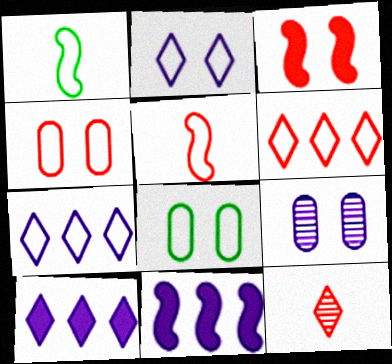[[1, 4, 7], 
[4, 5, 6], 
[5, 7, 8], 
[8, 11, 12]]